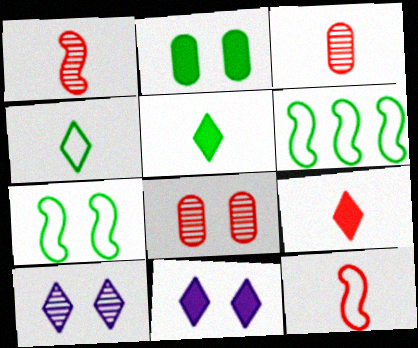[[3, 6, 11], 
[3, 9, 12], 
[7, 8, 11]]